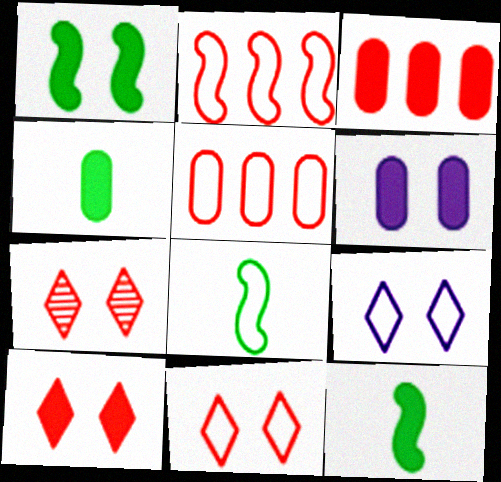[[1, 6, 10], 
[3, 4, 6], 
[5, 8, 9], 
[7, 10, 11]]